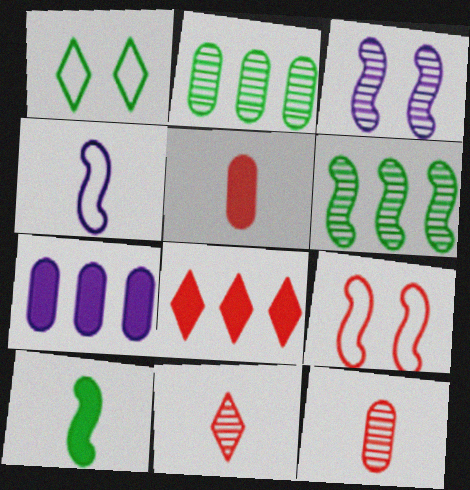[[1, 2, 10], 
[2, 3, 11], 
[8, 9, 12]]